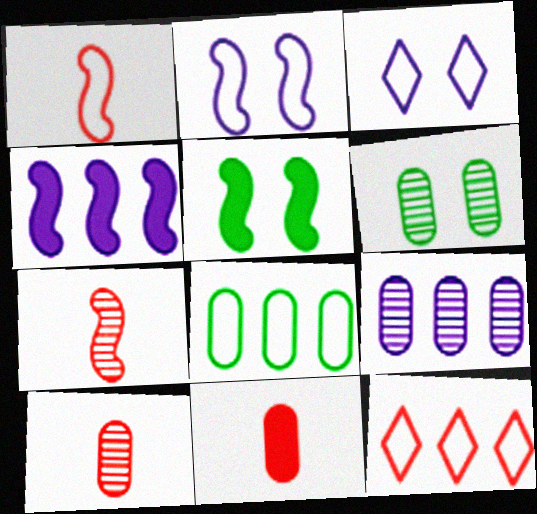[[1, 3, 8], 
[6, 9, 10]]